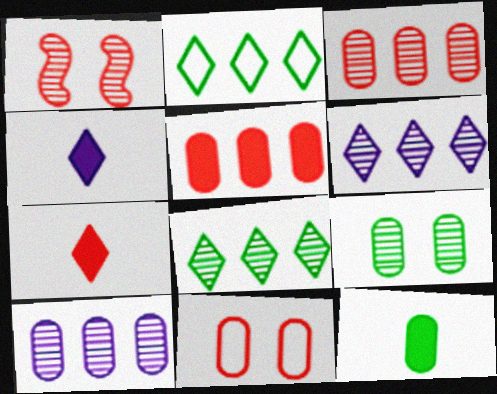[[10, 11, 12]]